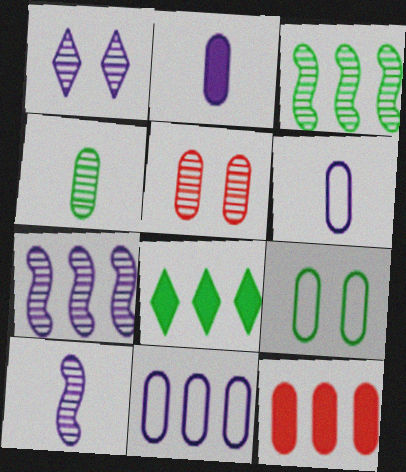[]